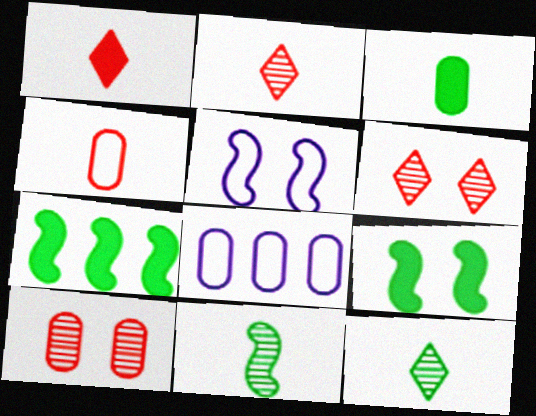[[2, 8, 9], 
[3, 8, 10]]